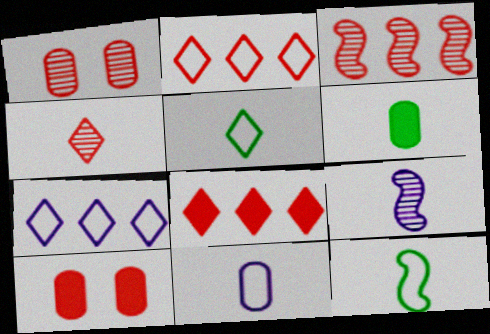[[1, 3, 4]]